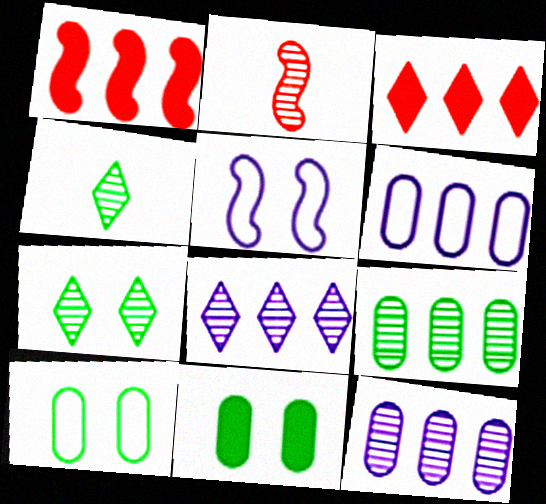[[2, 7, 12]]